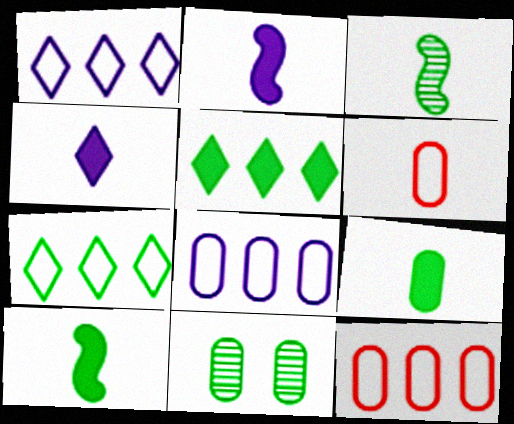[[3, 4, 6], 
[7, 10, 11]]